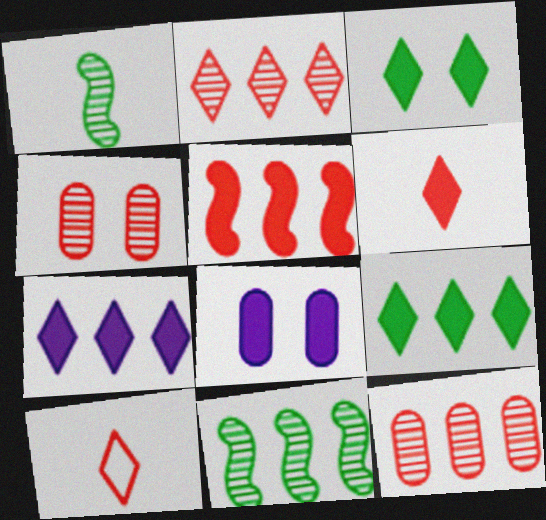[[3, 6, 7], 
[4, 5, 10], 
[8, 10, 11]]